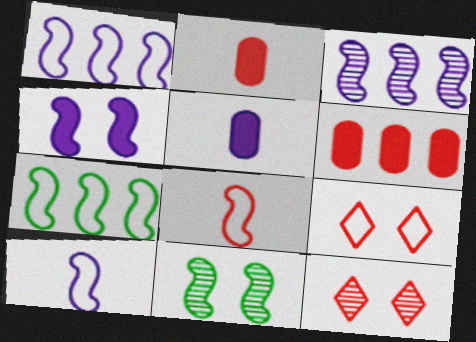[[3, 4, 10], 
[5, 7, 12], 
[6, 8, 12]]